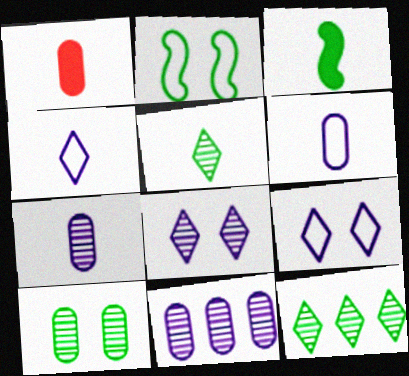[]